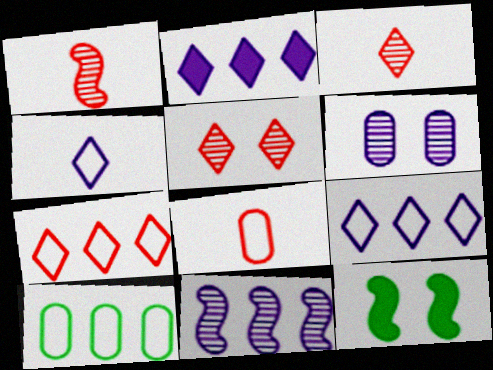[]